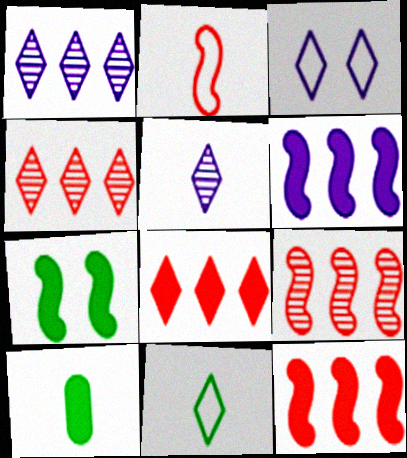[[2, 5, 10], 
[3, 9, 10]]